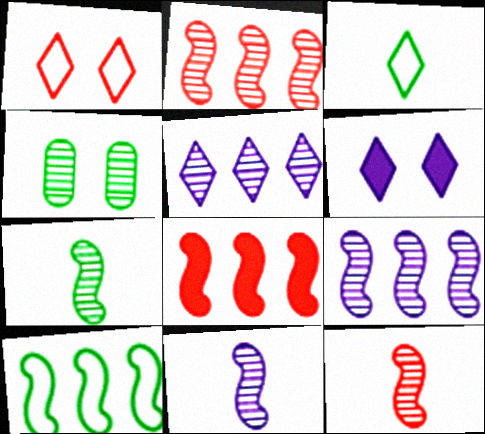[[4, 5, 12], 
[7, 11, 12], 
[8, 9, 10]]